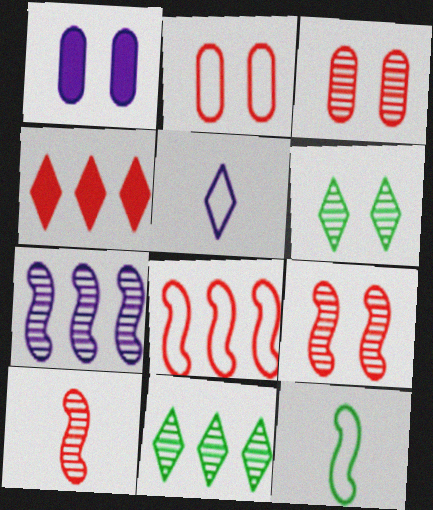[[1, 5, 7], 
[2, 4, 10], 
[4, 5, 6]]